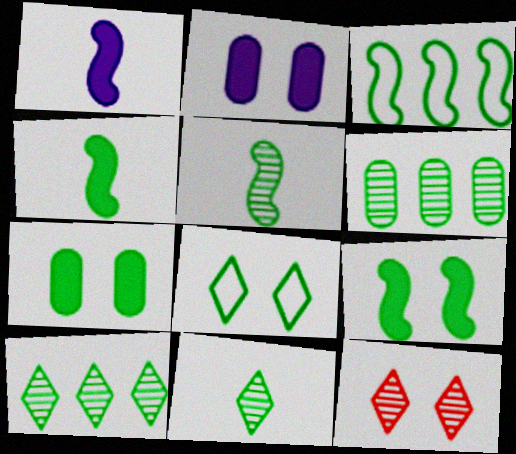[[3, 5, 9], 
[3, 7, 11], 
[4, 6, 8]]